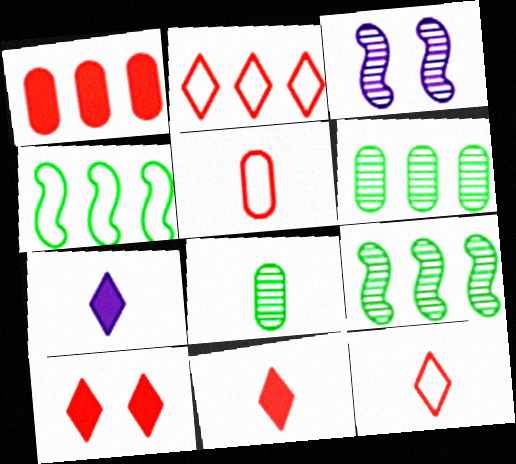[]